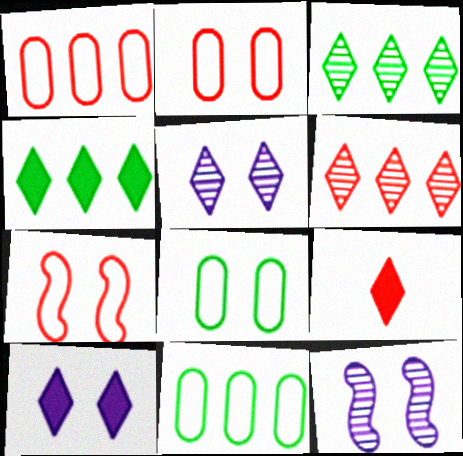[[4, 9, 10], 
[9, 11, 12]]